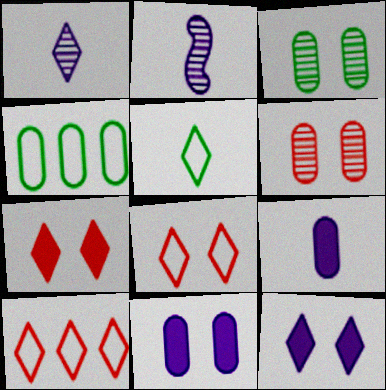[[2, 4, 7], 
[4, 6, 9]]